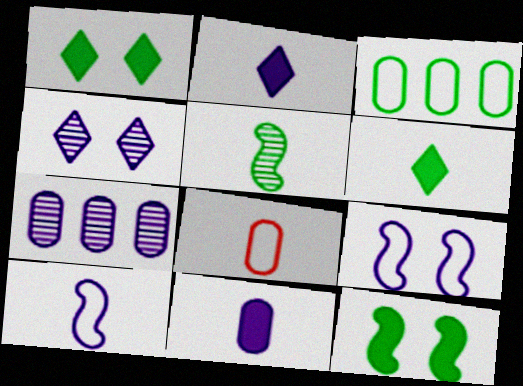[[1, 3, 5], 
[2, 5, 8], 
[2, 7, 9]]